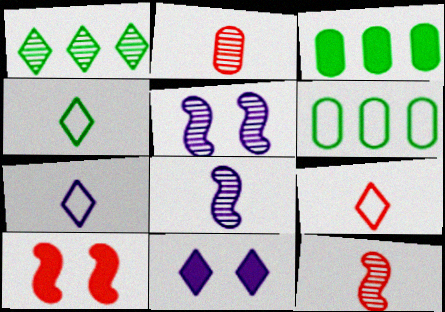[[1, 2, 5], 
[1, 9, 11], 
[3, 5, 9], 
[4, 7, 9], 
[6, 11, 12]]